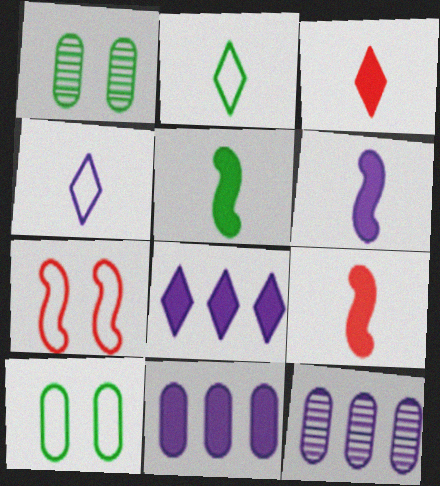[[5, 6, 9]]